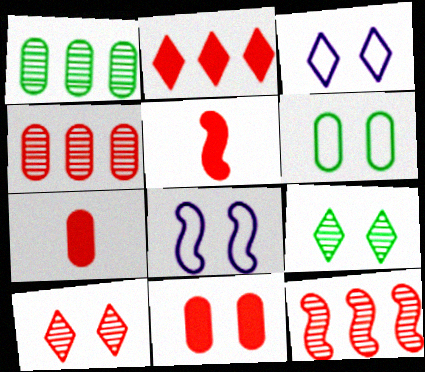[[1, 3, 5], 
[2, 5, 11], 
[8, 9, 11]]